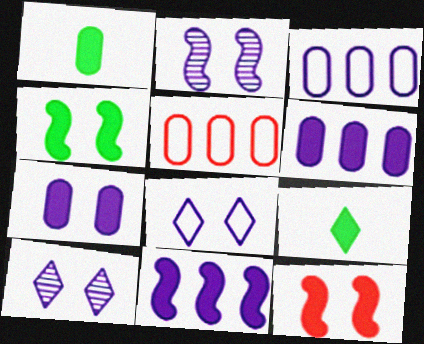[[2, 5, 9], 
[2, 7, 8], 
[6, 9, 12]]